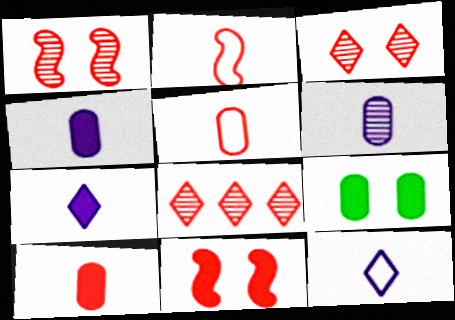[[5, 8, 11]]